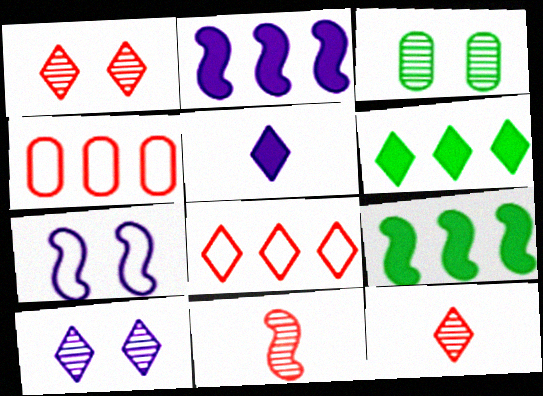[[7, 9, 11]]